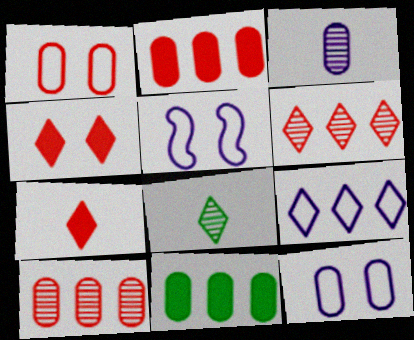[[1, 3, 11], 
[2, 5, 8], 
[4, 8, 9]]